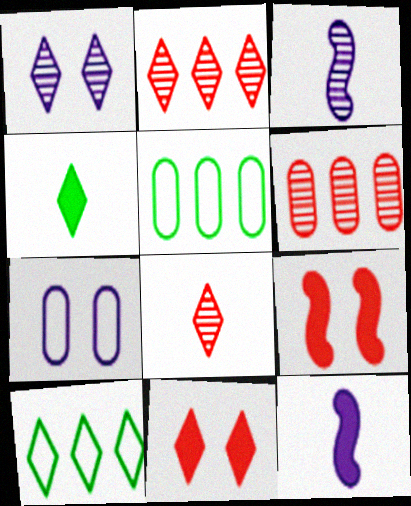[[3, 5, 11]]